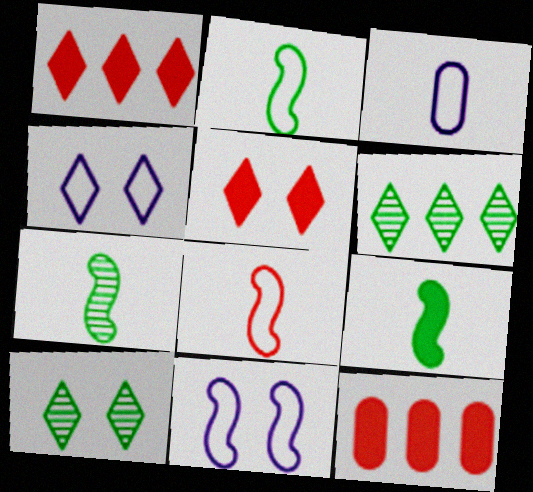[[2, 7, 9], 
[4, 5, 10], 
[4, 7, 12]]